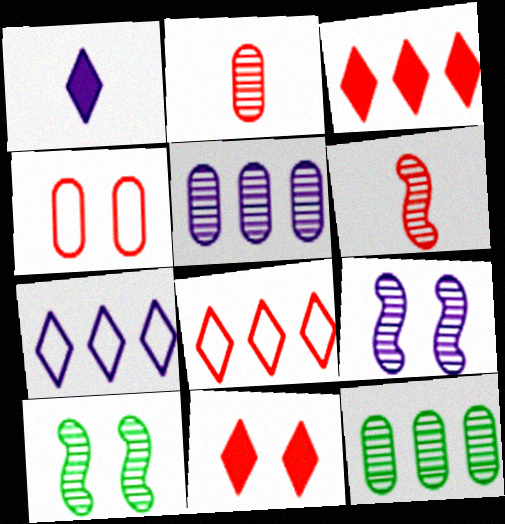[[3, 4, 6]]